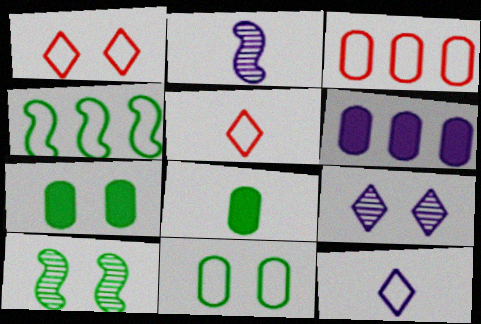[[2, 5, 8], 
[5, 6, 10]]